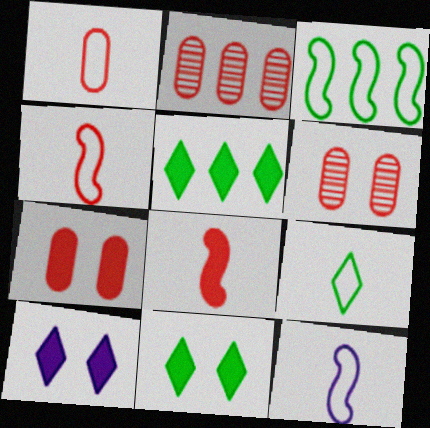[[1, 2, 7], 
[1, 9, 12], 
[2, 11, 12], 
[5, 6, 12]]